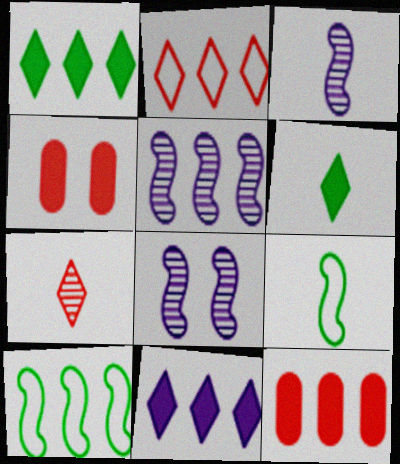[[3, 5, 8]]